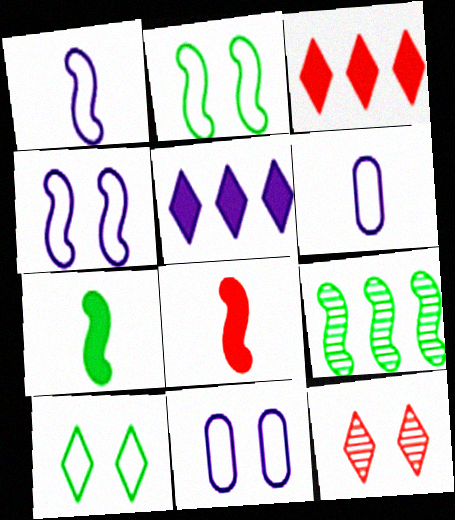[[2, 7, 9], 
[4, 8, 9]]